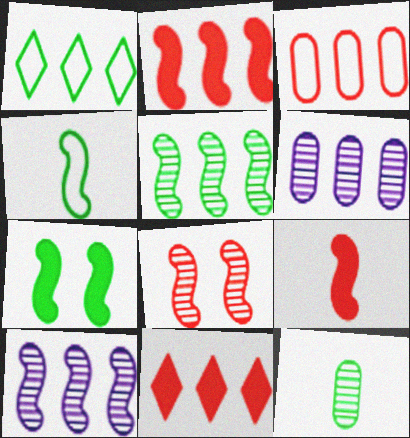[[1, 2, 6], 
[1, 7, 12], 
[4, 5, 7]]